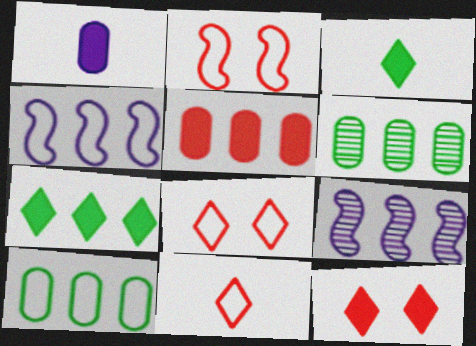[]